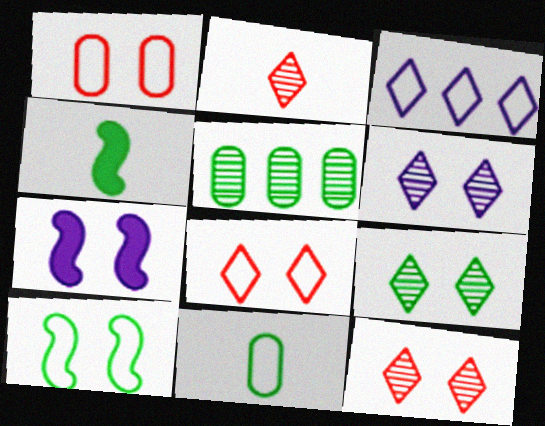[[1, 7, 9], 
[6, 9, 12]]